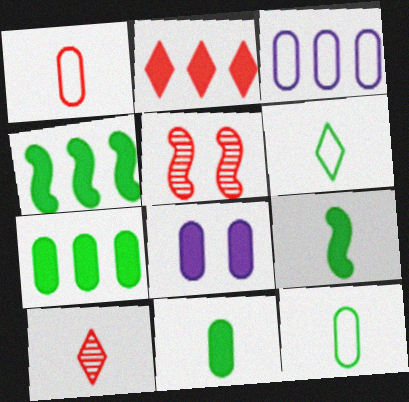[[1, 2, 5], 
[2, 8, 9]]